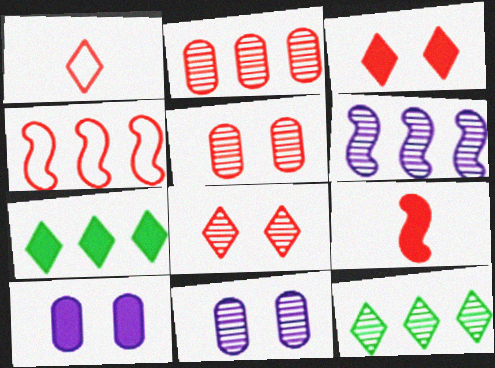[[2, 6, 12], 
[7, 9, 10]]